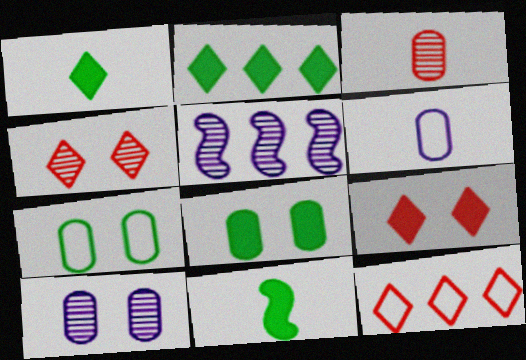[[2, 8, 11], 
[10, 11, 12]]